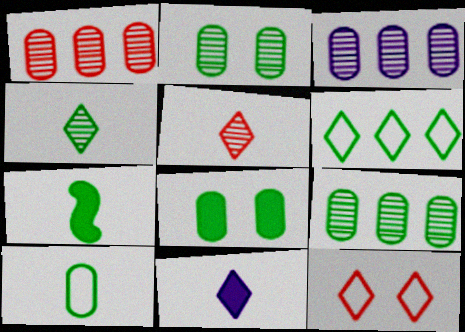[[1, 3, 9], 
[2, 6, 7], 
[3, 7, 12], 
[4, 7, 10], 
[8, 9, 10]]